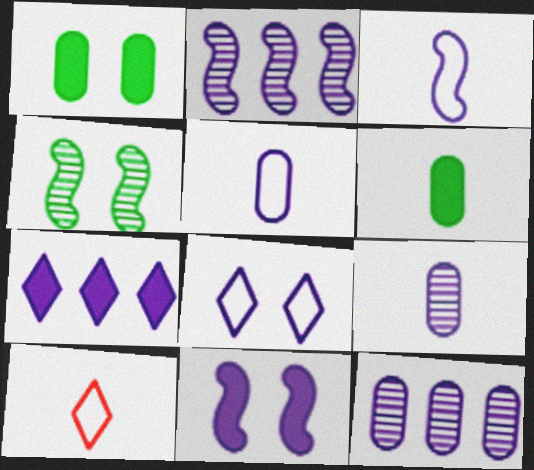[[1, 2, 10], 
[2, 3, 11]]